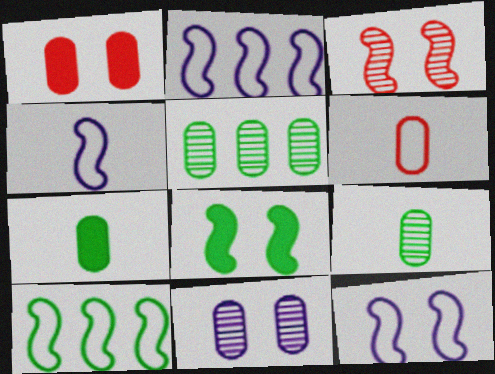[[2, 4, 12], 
[3, 8, 12]]